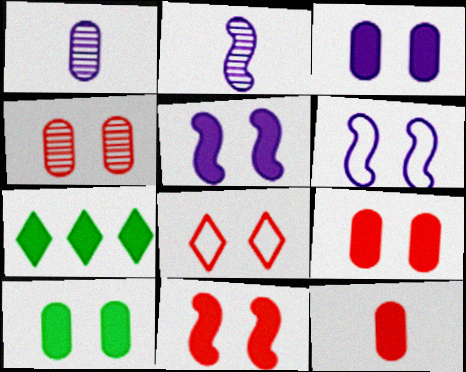[[3, 9, 10], 
[4, 8, 11], 
[5, 7, 12]]